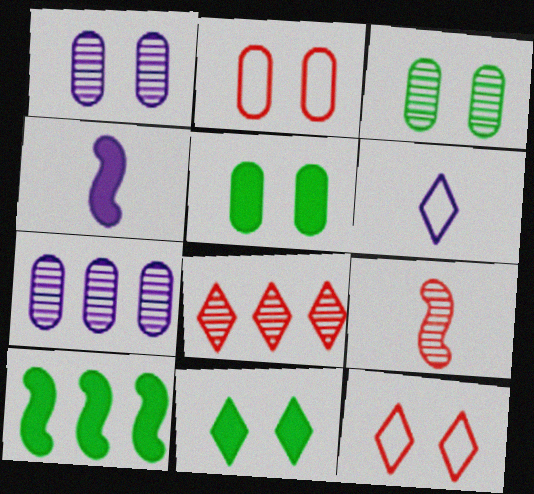[[1, 2, 5], 
[6, 8, 11]]